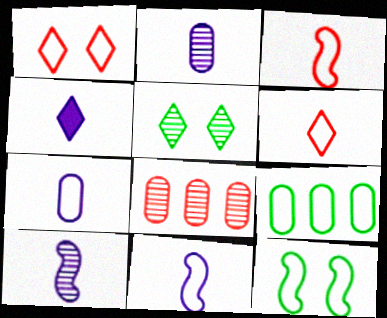[[1, 9, 11], 
[2, 4, 11], 
[4, 7, 10], 
[4, 8, 12], 
[5, 8, 10]]